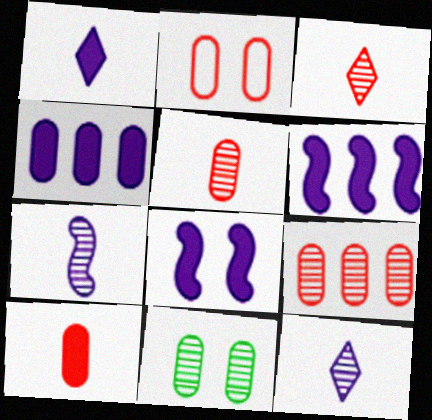[[1, 4, 8], 
[2, 9, 10]]